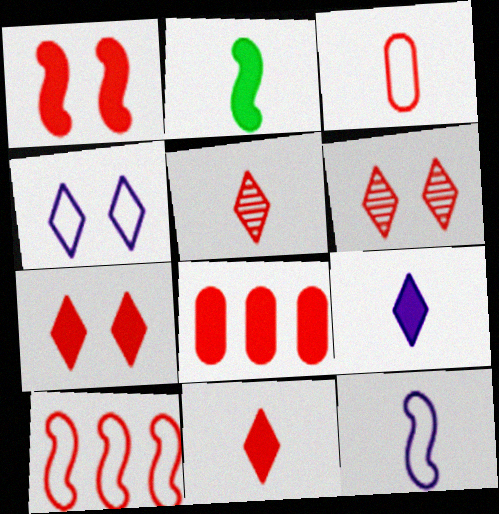[[1, 8, 11]]